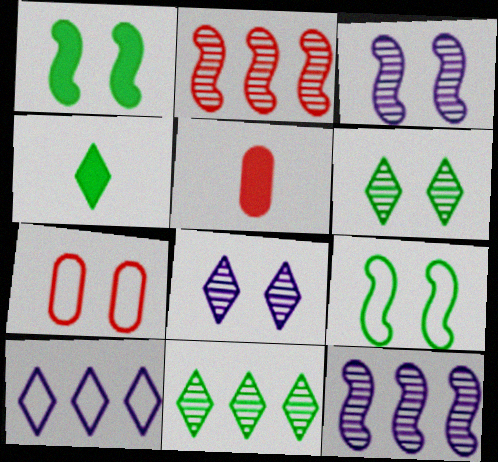[[1, 7, 8], 
[4, 7, 12]]